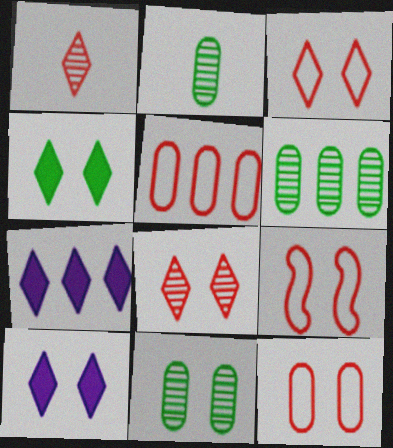[[2, 6, 11], 
[2, 7, 9], 
[3, 9, 12], 
[9, 10, 11]]